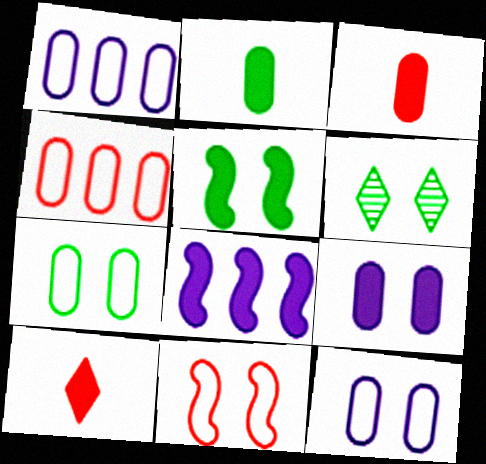[[5, 6, 7], 
[6, 9, 11]]